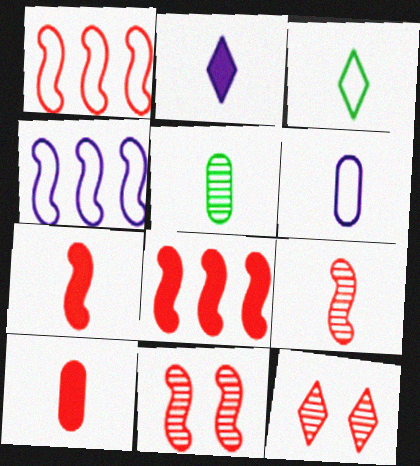[[1, 7, 11], 
[1, 10, 12], 
[5, 6, 10]]